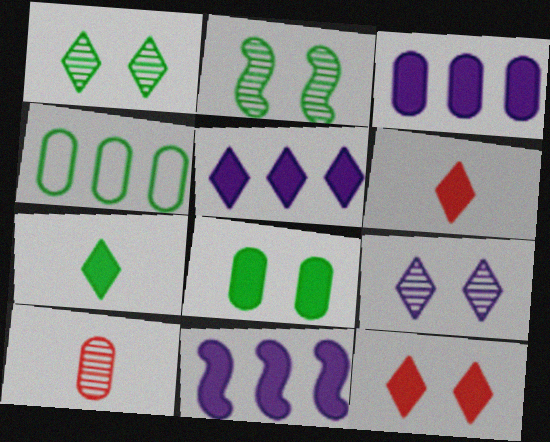[[2, 4, 7], 
[3, 5, 11], 
[5, 7, 12], 
[6, 8, 11]]